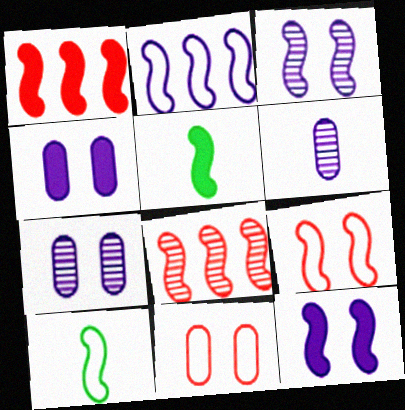[[1, 3, 10], 
[1, 5, 12], 
[2, 9, 10], 
[8, 10, 12]]